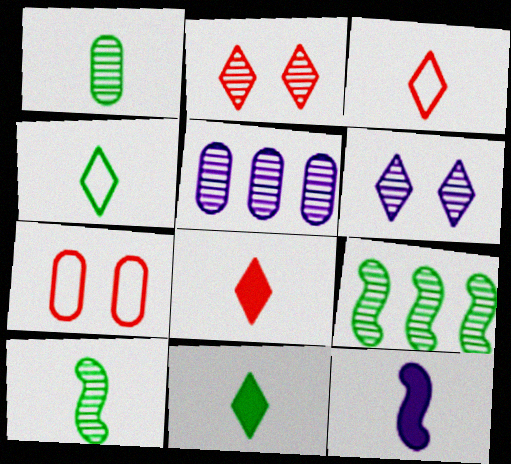[[1, 3, 12], 
[2, 5, 10]]